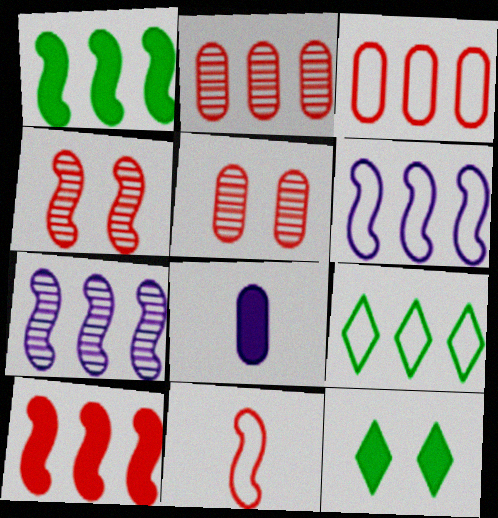[[3, 6, 9], 
[4, 8, 9], 
[4, 10, 11], 
[8, 10, 12]]